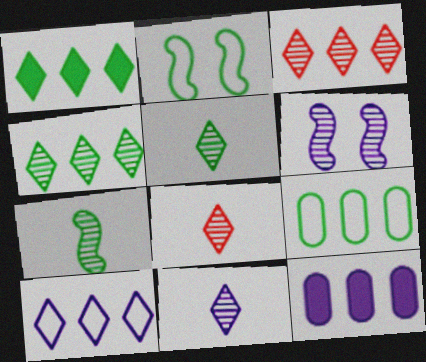[[1, 3, 10], 
[2, 8, 12], 
[5, 8, 11]]